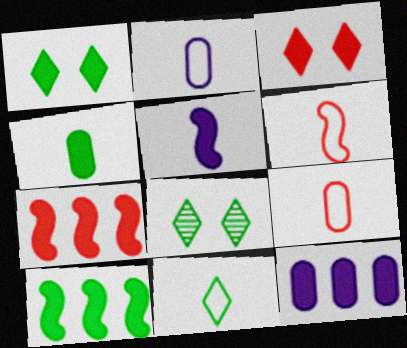[[1, 4, 10], 
[2, 6, 11], 
[2, 7, 8], 
[6, 8, 12]]